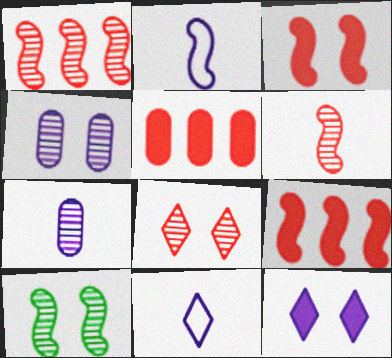[[2, 9, 10], 
[4, 8, 10], 
[5, 10, 11]]